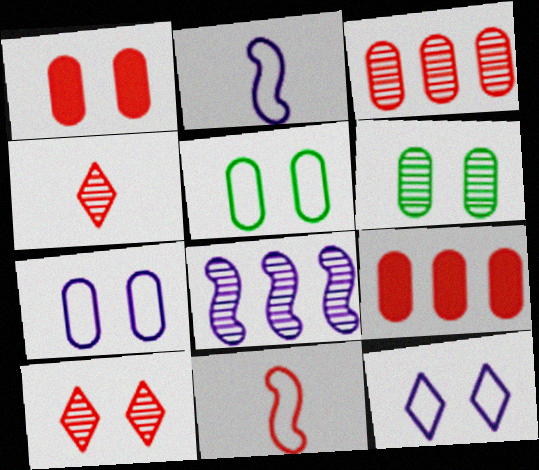[[1, 6, 7], 
[4, 6, 8], 
[9, 10, 11]]